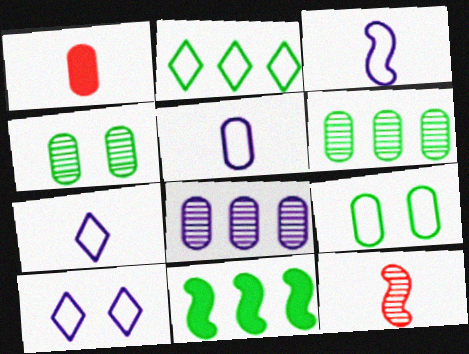[[1, 8, 9], 
[2, 6, 11], 
[3, 5, 7]]